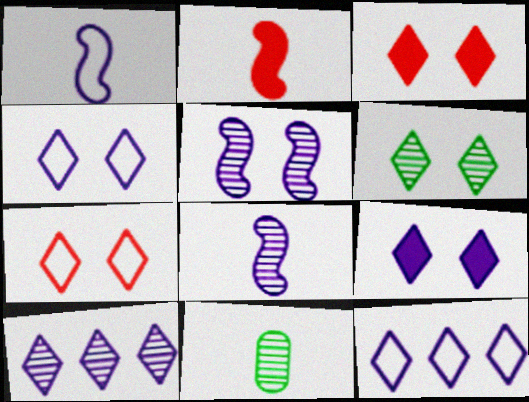[[3, 4, 6], 
[6, 7, 9]]